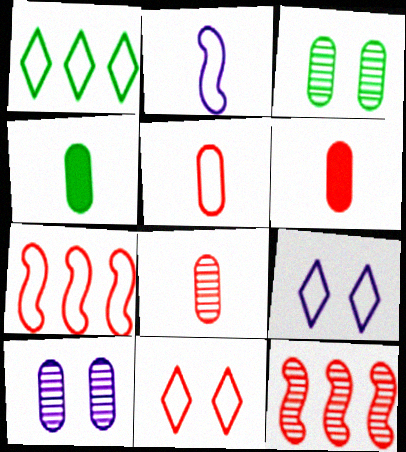[[4, 9, 12], 
[5, 6, 8], 
[5, 7, 11], 
[6, 11, 12]]